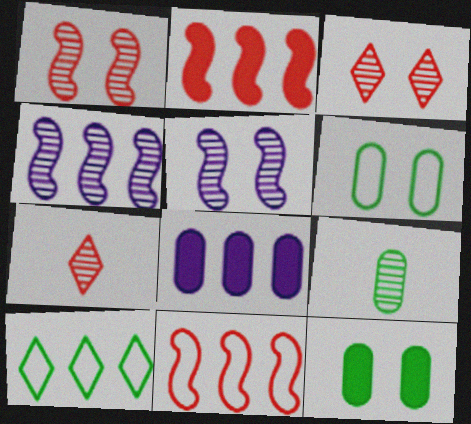[[3, 4, 9]]